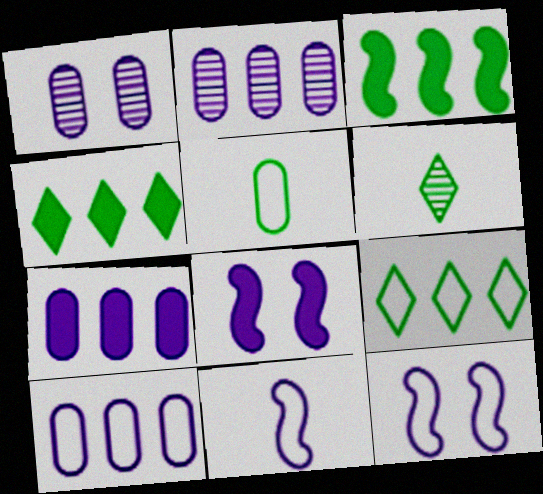[[2, 7, 10]]